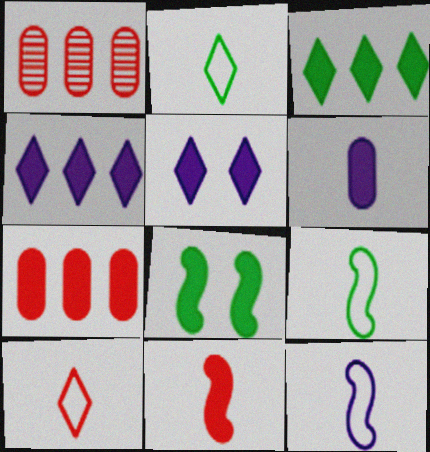[[1, 5, 9]]